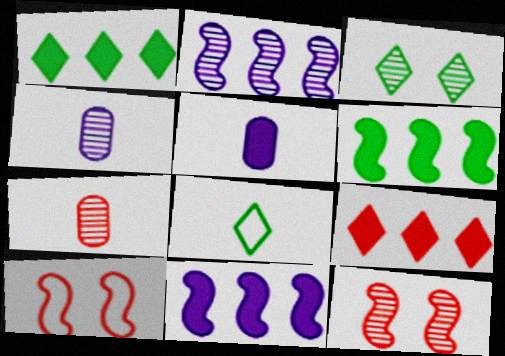[[1, 3, 8], 
[1, 4, 10], 
[2, 3, 7], 
[7, 9, 10]]